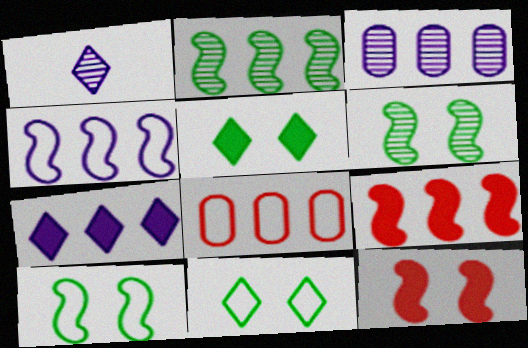[[2, 4, 9], 
[2, 7, 8], 
[3, 4, 7]]